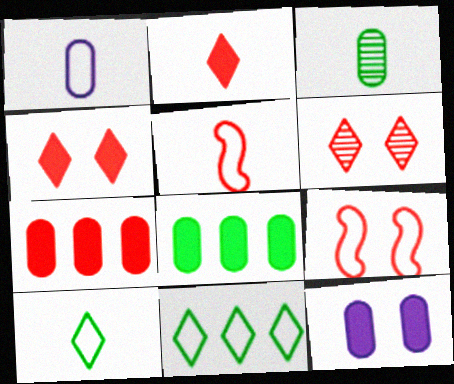[[1, 5, 10], 
[1, 9, 11], 
[5, 6, 7]]